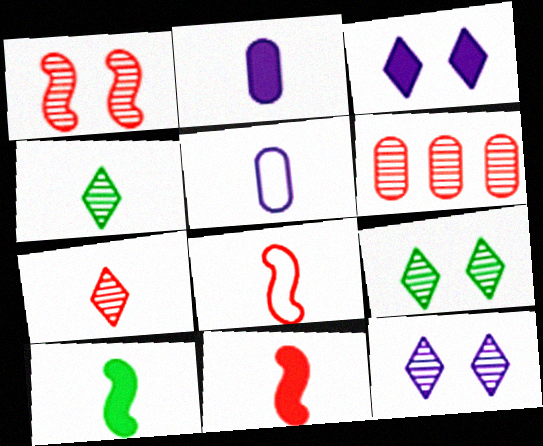[[1, 6, 7], 
[2, 4, 8], 
[4, 5, 11], 
[5, 7, 10]]